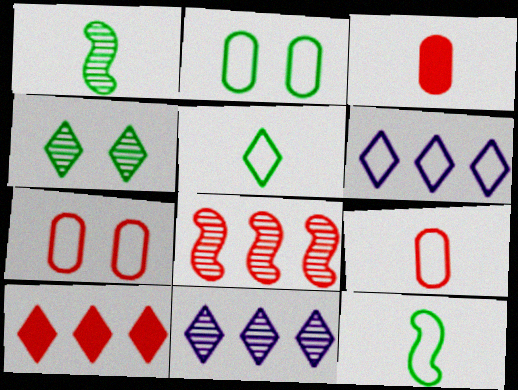[[6, 7, 12]]